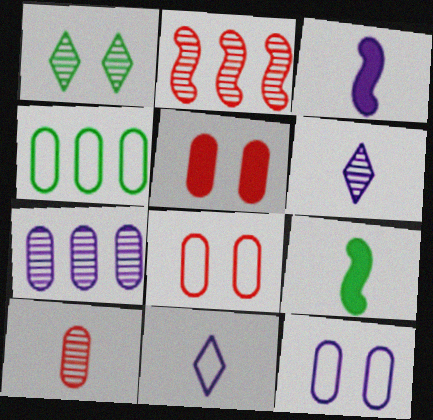[[1, 4, 9], 
[9, 10, 11]]